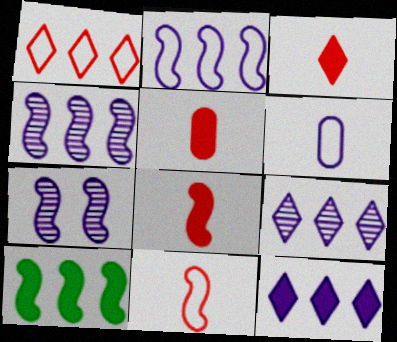[[3, 5, 8], 
[6, 7, 12], 
[7, 10, 11]]